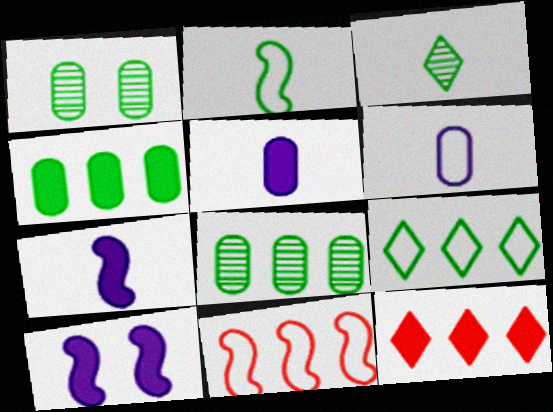[]